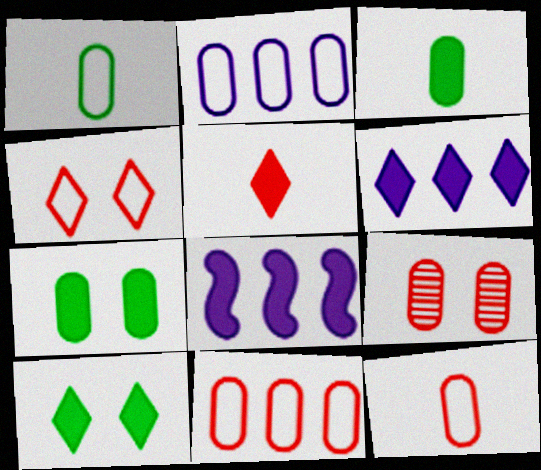[[2, 3, 9], 
[5, 6, 10], 
[5, 7, 8]]